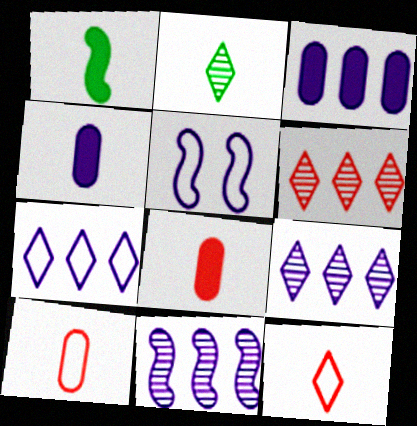[[3, 7, 11], 
[4, 5, 9]]